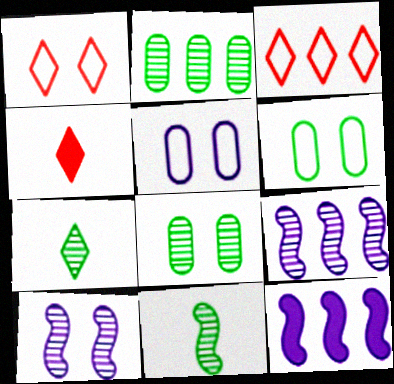[[2, 3, 12], 
[4, 6, 9]]